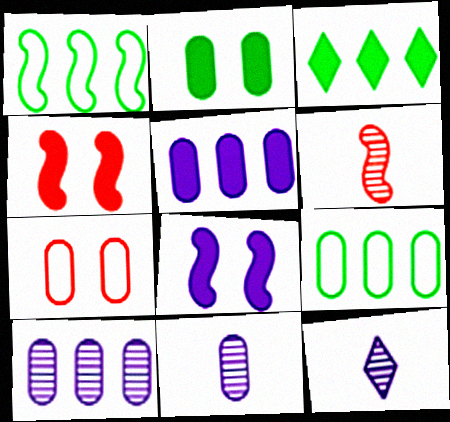[[1, 6, 8], 
[4, 9, 12]]